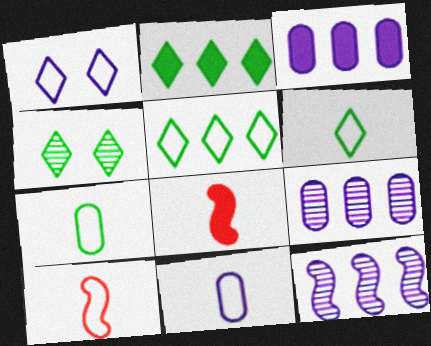[[2, 4, 6], 
[3, 4, 10], 
[6, 10, 11]]